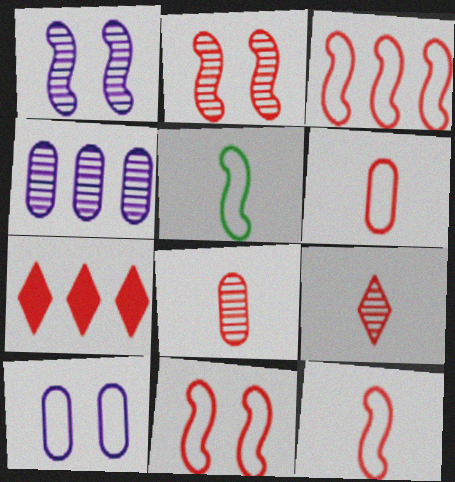[[2, 6, 7], 
[3, 11, 12], 
[7, 8, 11]]